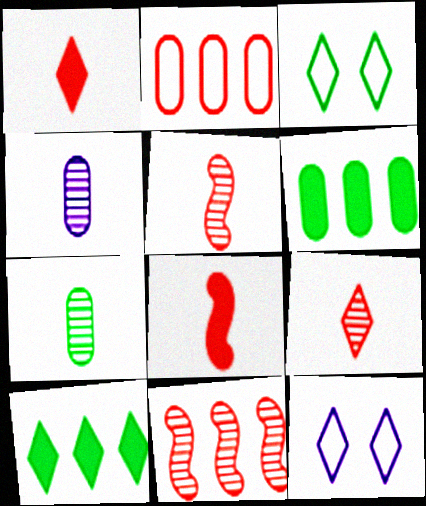[[5, 6, 12], 
[9, 10, 12]]